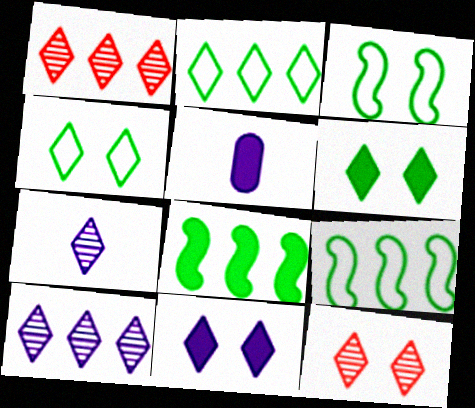[[1, 3, 5], 
[4, 11, 12], 
[5, 9, 12]]